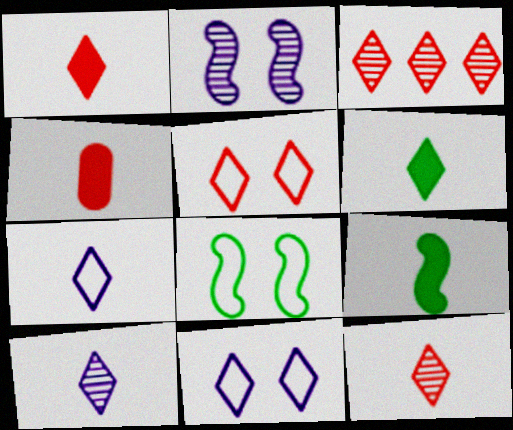[[1, 3, 5], 
[3, 6, 11], 
[6, 7, 12]]